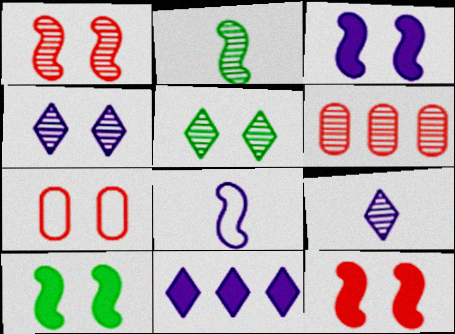[[2, 4, 6], 
[2, 7, 11], 
[3, 5, 7], 
[3, 10, 12], 
[4, 7, 10]]